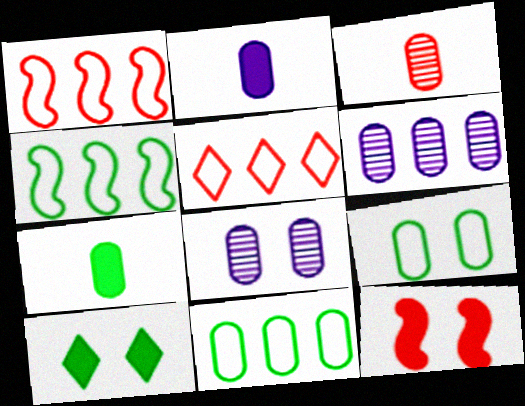[[3, 5, 12]]